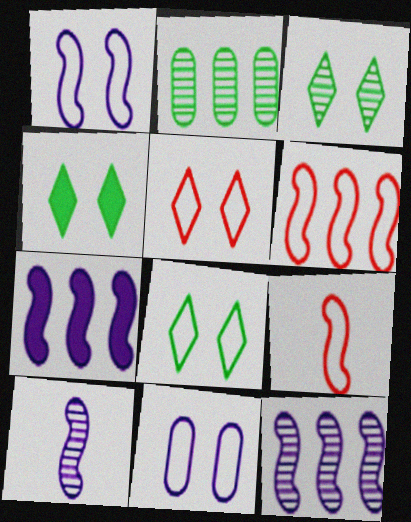[[1, 7, 10], 
[3, 4, 8]]